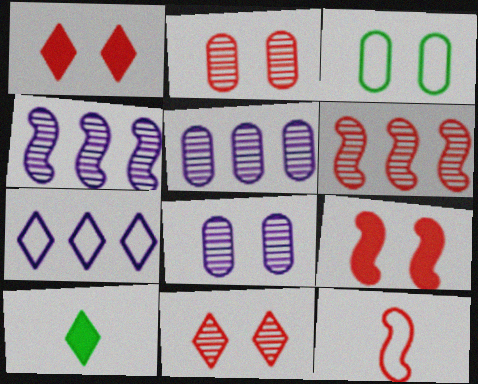[[3, 7, 12], 
[6, 9, 12], 
[7, 10, 11]]